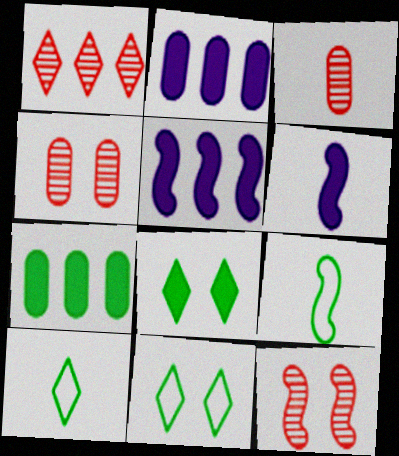[[1, 3, 12], 
[2, 10, 12], 
[3, 5, 11], 
[3, 6, 10], 
[4, 5, 10], 
[5, 9, 12]]